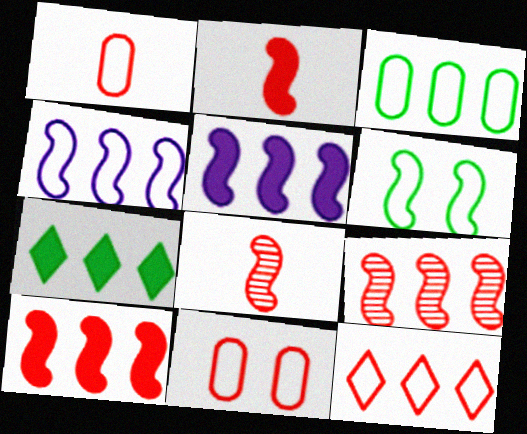[[3, 4, 12], 
[5, 6, 8]]